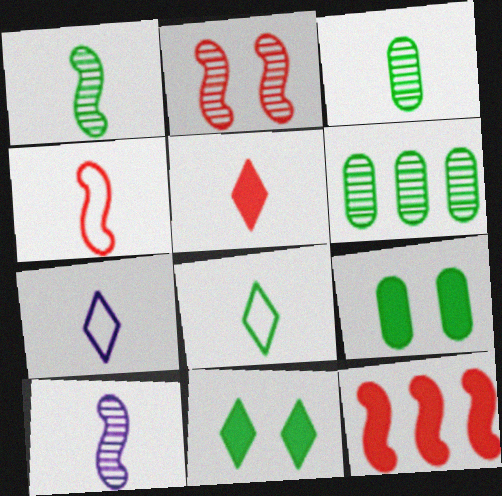[[2, 4, 12]]